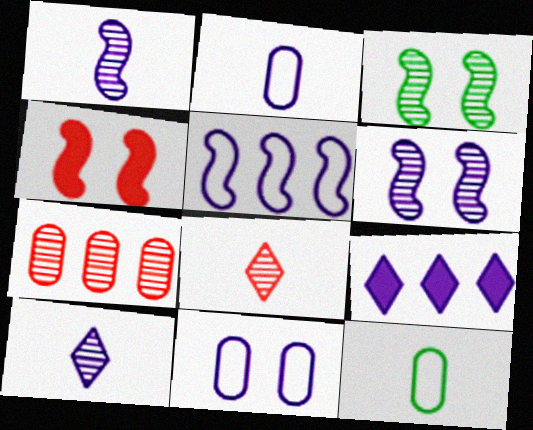[[1, 9, 11], 
[2, 6, 9], 
[3, 7, 10]]